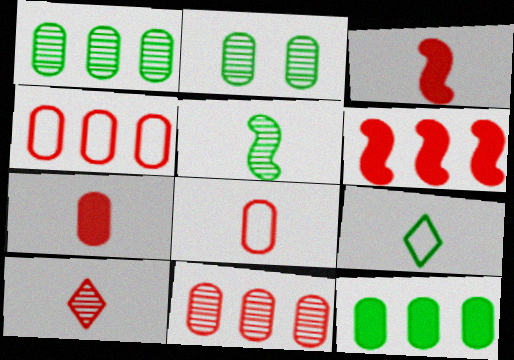[[3, 8, 10]]